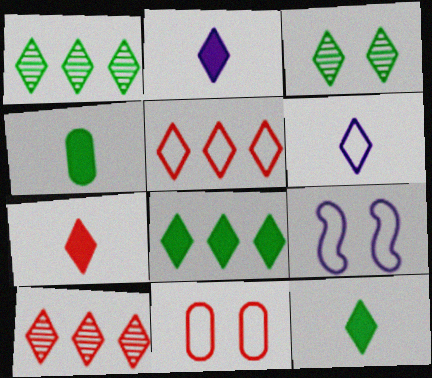[[2, 3, 5], 
[2, 7, 12], 
[4, 9, 10]]